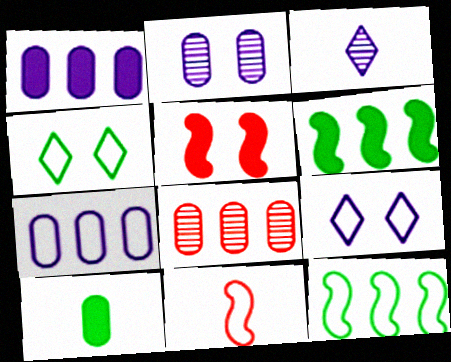[[2, 4, 5], 
[3, 10, 11], 
[4, 7, 11]]